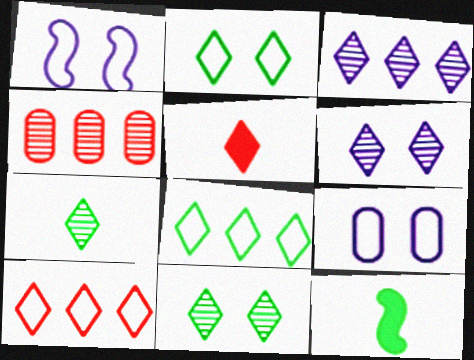[[2, 3, 5], 
[5, 6, 8]]